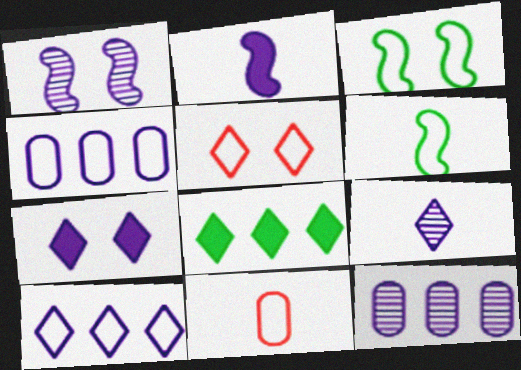[[1, 8, 11], 
[1, 9, 12], 
[3, 10, 11], 
[4, 5, 6], 
[5, 8, 9], 
[7, 9, 10]]